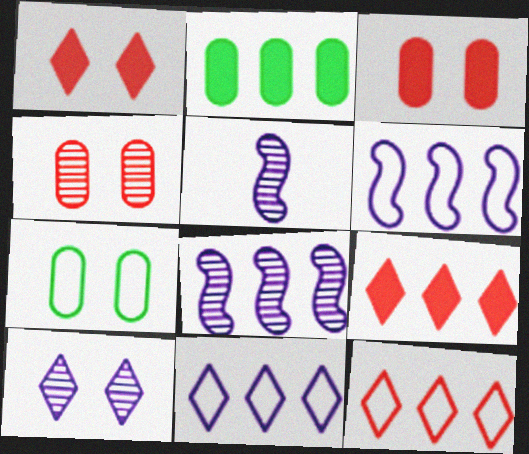[[2, 8, 12], 
[5, 7, 9]]